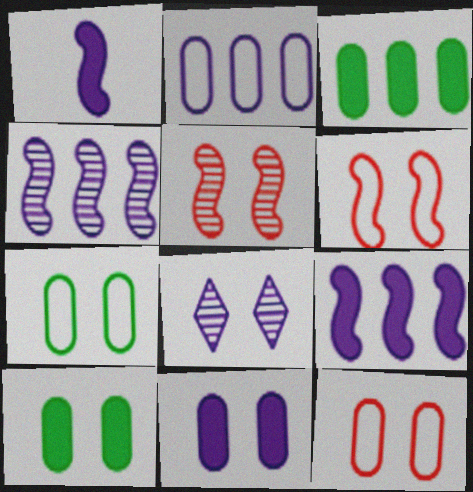[[1, 2, 8], 
[6, 8, 10]]